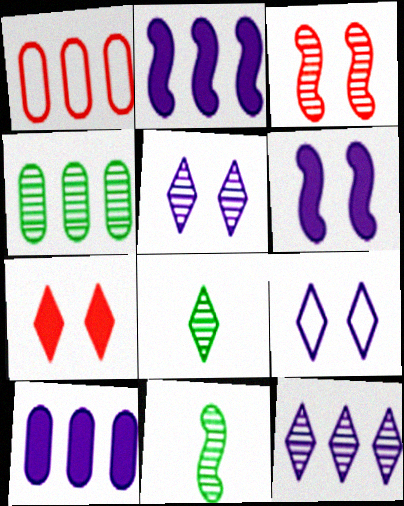[[1, 4, 10], 
[1, 6, 8]]